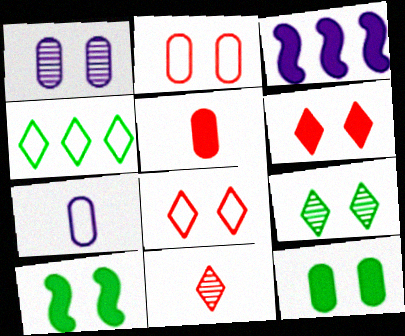[[1, 2, 12], 
[1, 8, 10]]